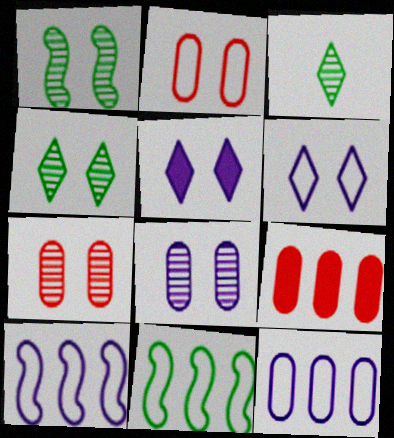[[1, 2, 5]]